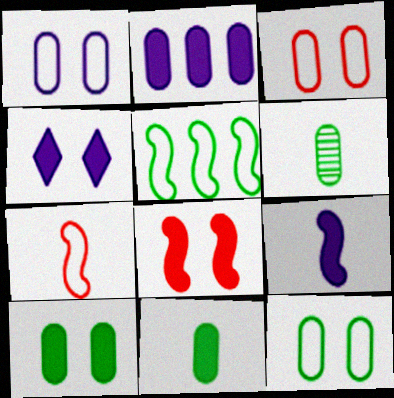[[1, 3, 12], 
[2, 3, 6], 
[2, 4, 9], 
[4, 8, 10]]